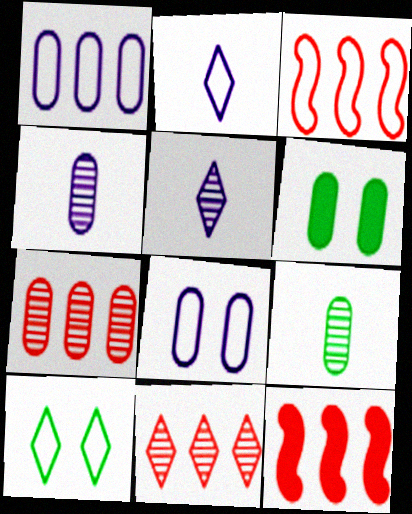[[3, 5, 6], 
[4, 10, 12]]